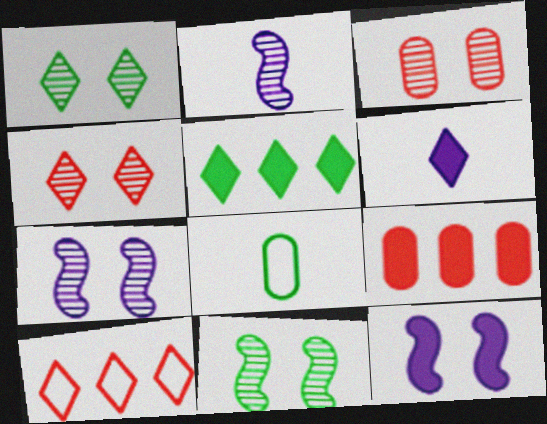[[1, 3, 7], 
[1, 6, 10], 
[5, 8, 11]]